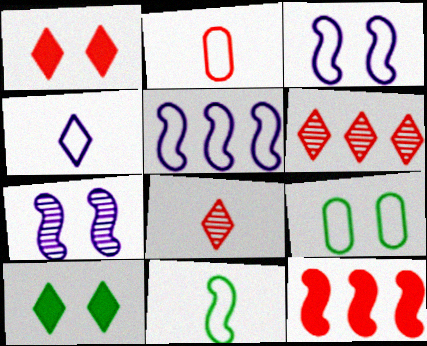[[1, 7, 9], 
[2, 4, 11], 
[4, 6, 10], 
[7, 11, 12]]